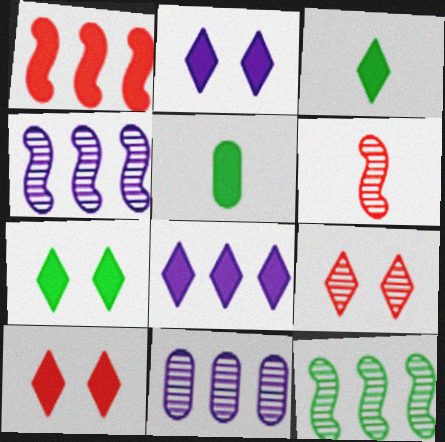[[1, 2, 5], 
[2, 7, 10], 
[3, 8, 10]]